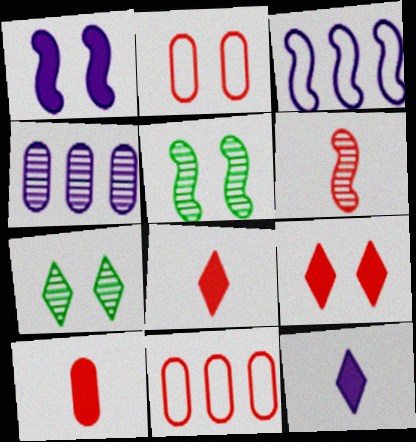[[1, 2, 7], 
[3, 7, 10], 
[4, 6, 7], 
[5, 11, 12], 
[6, 9, 11]]